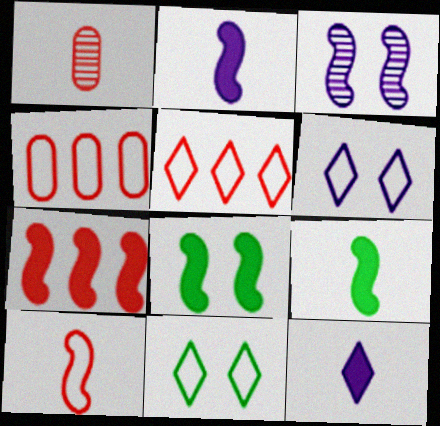[[2, 7, 8]]